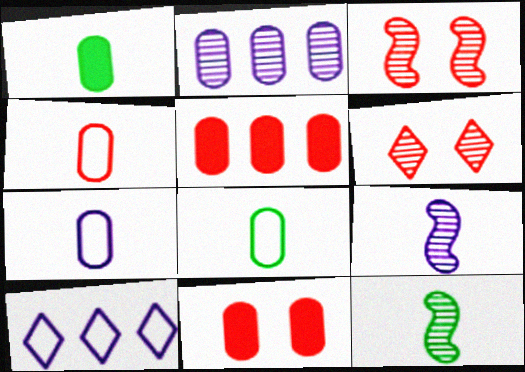[[1, 3, 10], 
[2, 6, 12], 
[2, 8, 11], 
[4, 7, 8], 
[10, 11, 12]]